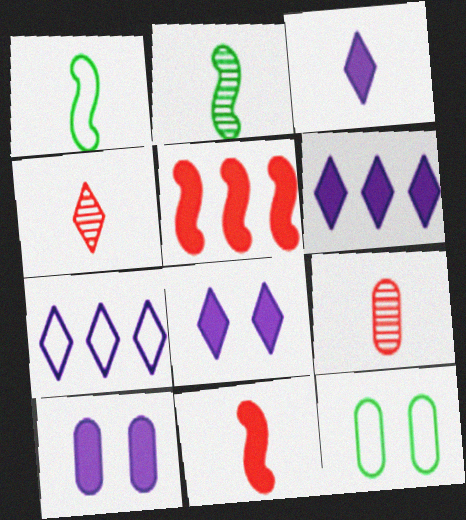[[1, 3, 9], 
[3, 6, 8]]